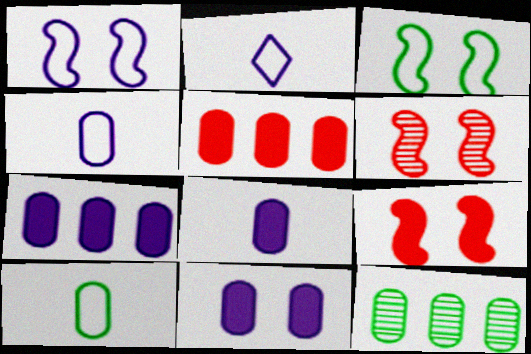[[2, 9, 12], 
[7, 8, 11]]